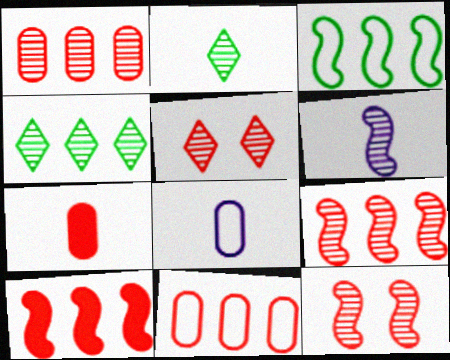[]